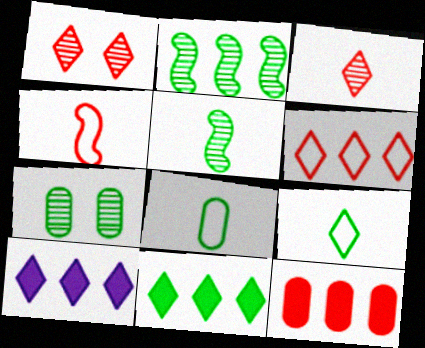[[1, 4, 12], 
[1, 9, 10], 
[4, 7, 10]]